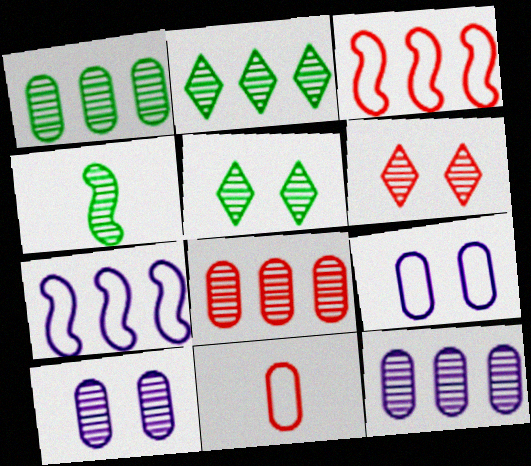[[1, 4, 5], 
[1, 8, 12], 
[4, 6, 12]]